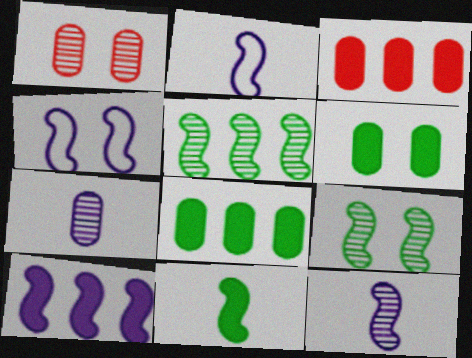[[4, 10, 12]]